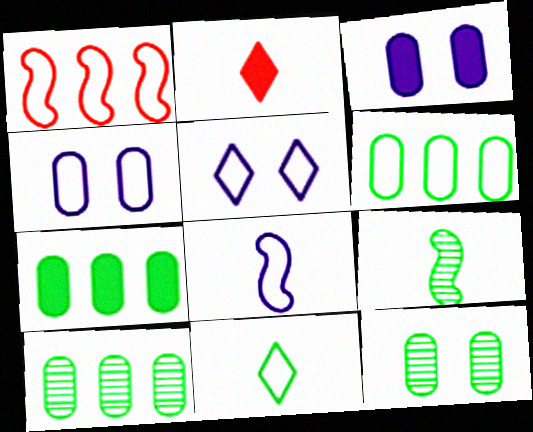[[1, 4, 11], 
[6, 7, 10]]